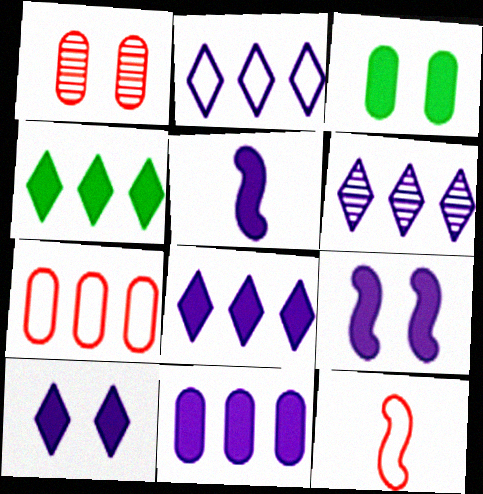[[2, 6, 8], 
[3, 6, 12], 
[5, 10, 11]]